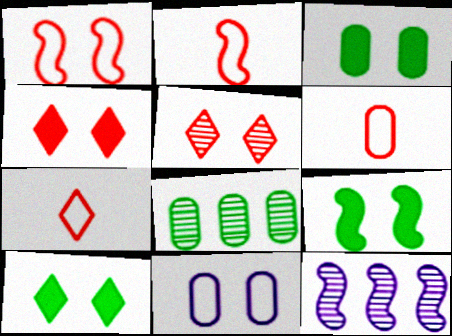[[2, 6, 7], 
[2, 9, 12], 
[3, 7, 12], 
[3, 9, 10], 
[5, 9, 11], 
[6, 10, 12]]